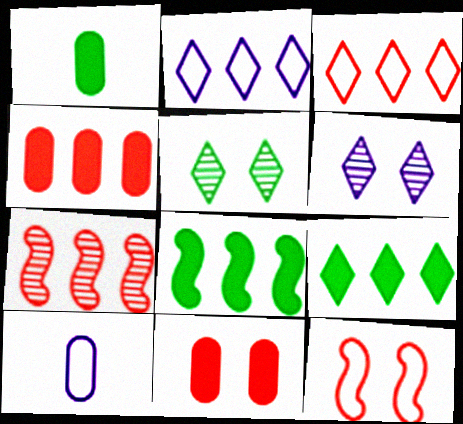[[3, 4, 7]]